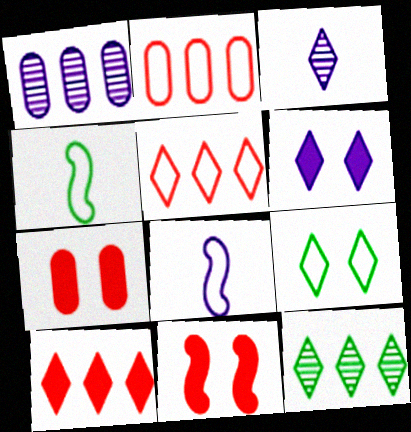[[1, 6, 8], 
[2, 8, 9], 
[3, 9, 10], 
[7, 8, 12]]